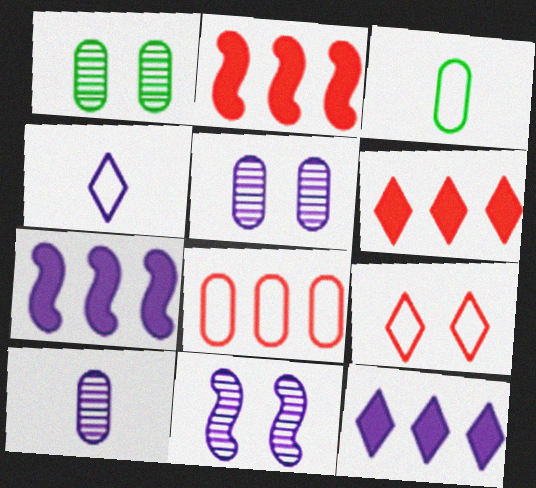[[1, 2, 4], 
[3, 6, 11], 
[4, 5, 7]]